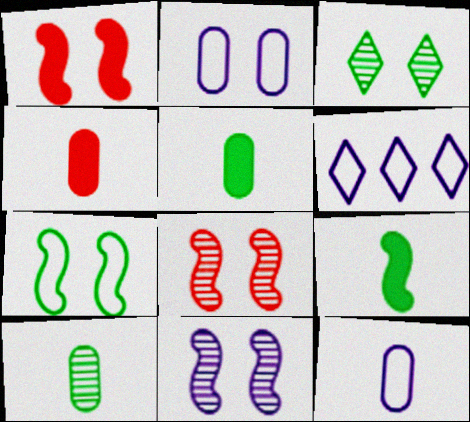[[1, 2, 3], 
[1, 6, 10], 
[1, 7, 11], 
[4, 10, 12], 
[5, 6, 8]]